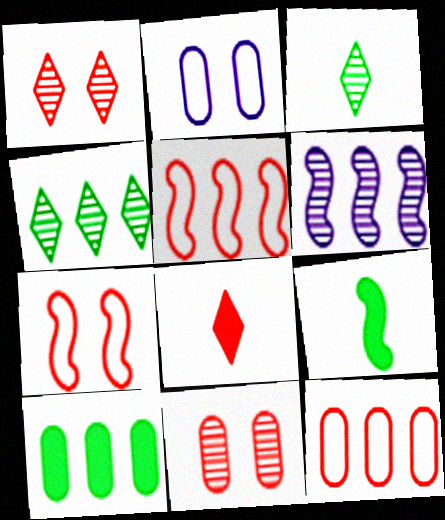[[3, 6, 11], 
[5, 8, 11], 
[6, 7, 9]]